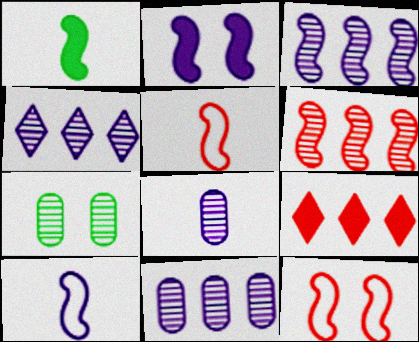[[1, 3, 12], 
[2, 3, 10], 
[3, 4, 11], 
[7, 9, 10]]